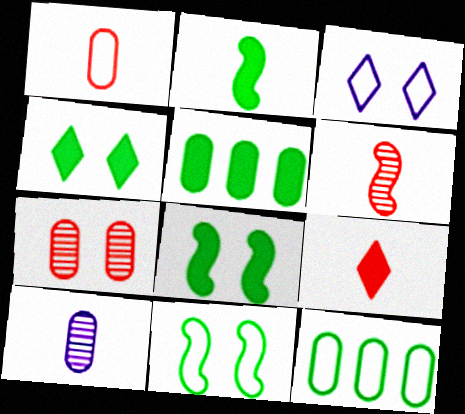[[1, 6, 9], 
[2, 4, 5], 
[3, 5, 6], 
[3, 7, 8]]